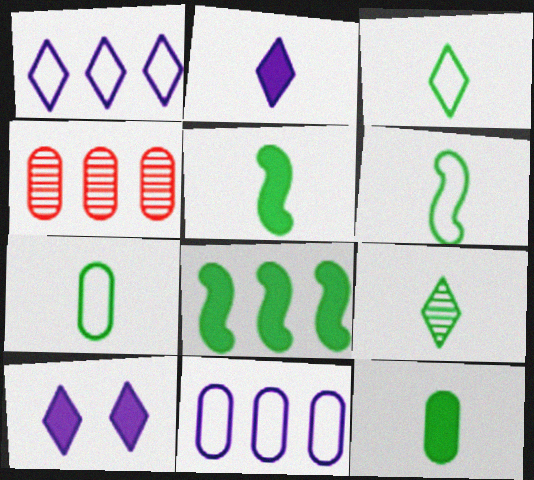[[1, 4, 8], 
[3, 6, 7], 
[4, 6, 10], 
[5, 7, 9], 
[6, 9, 12]]